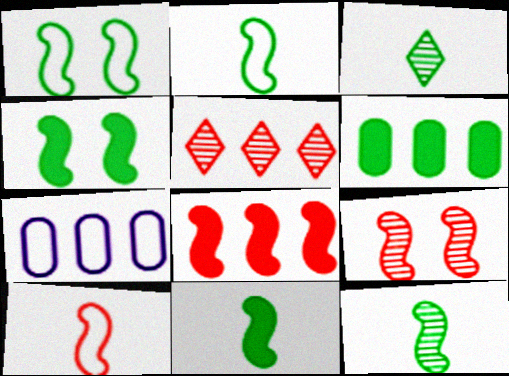[[1, 3, 6], 
[2, 11, 12], 
[8, 9, 10]]